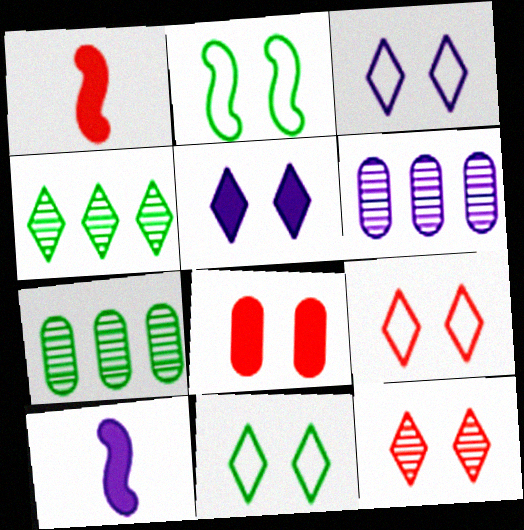[[1, 3, 7], 
[1, 6, 11], 
[3, 6, 10], 
[3, 9, 11], 
[5, 11, 12], 
[7, 9, 10]]